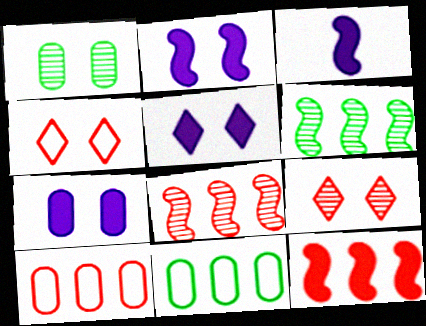[[1, 2, 4], 
[2, 5, 7], 
[3, 9, 11]]